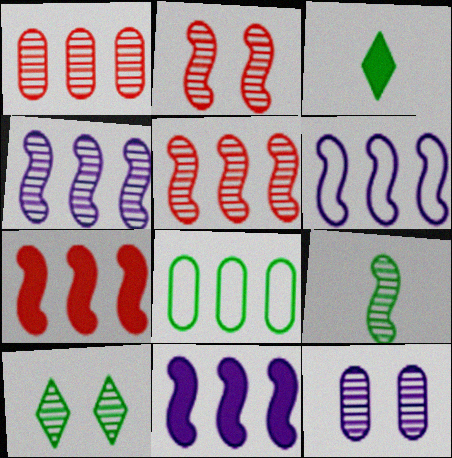[[2, 4, 9], 
[2, 10, 12], 
[4, 6, 11]]